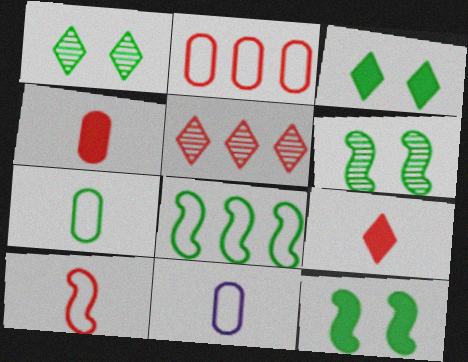[[5, 11, 12]]